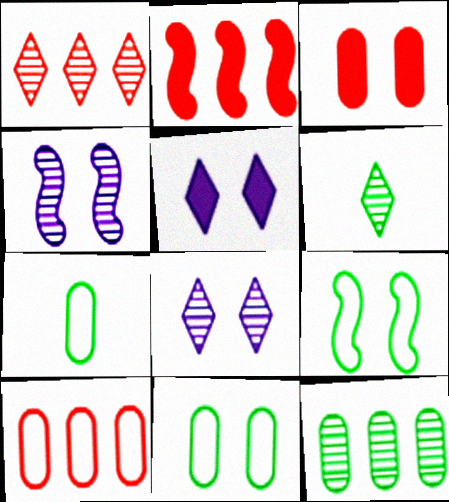[[1, 2, 10], 
[1, 6, 8], 
[2, 7, 8], 
[3, 8, 9]]